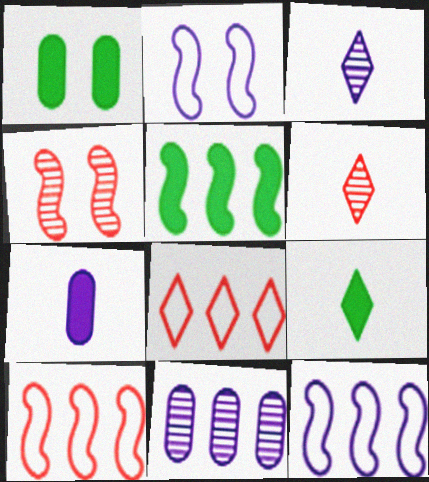[[1, 3, 10], 
[1, 5, 9], 
[1, 6, 12], 
[5, 8, 11]]